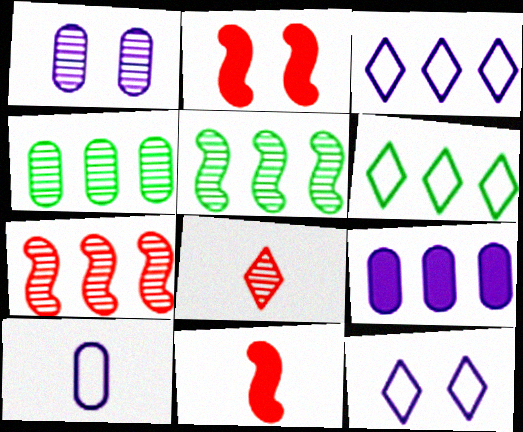[[1, 5, 8], 
[1, 6, 11], 
[1, 9, 10], 
[4, 11, 12], 
[6, 7, 9]]